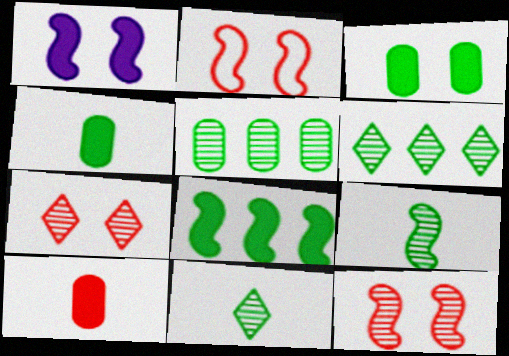[]